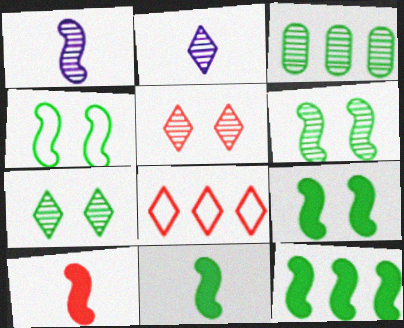[[1, 3, 5], 
[4, 6, 9], 
[9, 11, 12]]